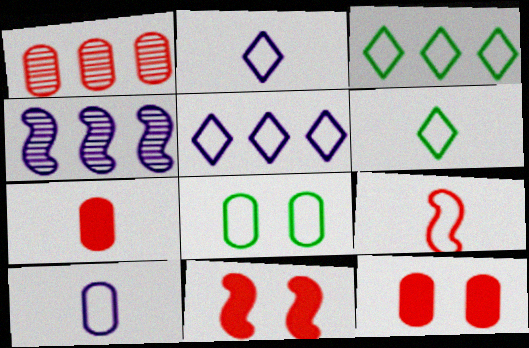[[4, 6, 12], 
[5, 8, 9], 
[6, 9, 10]]